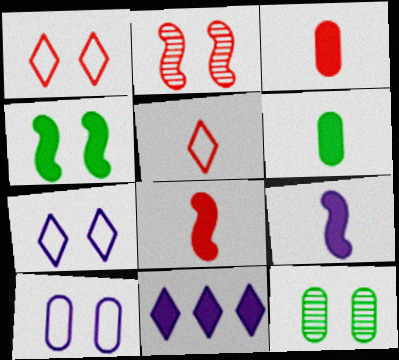[[3, 4, 11]]